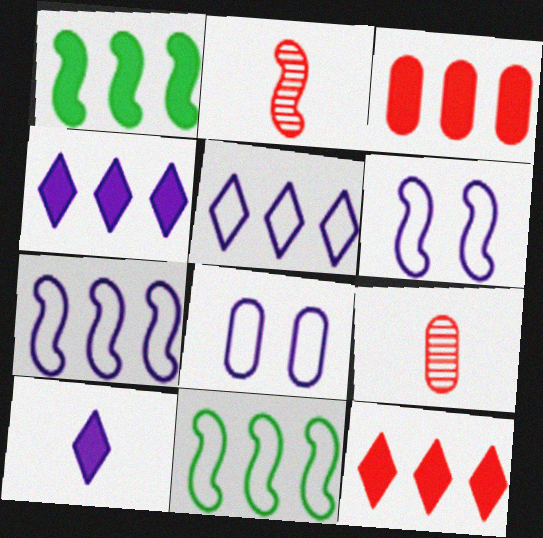[[1, 2, 6], 
[1, 3, 4]]